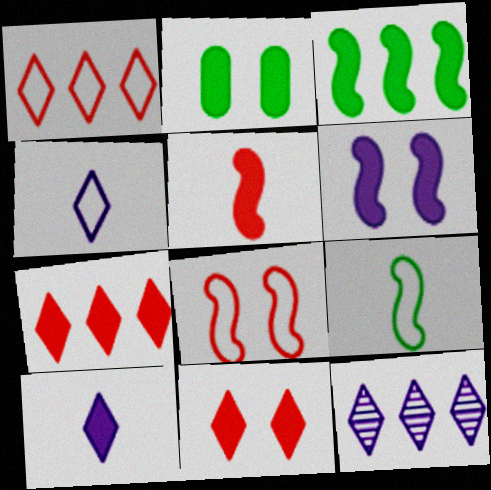[[2, 6, 11], 
[3, 5, 6]]